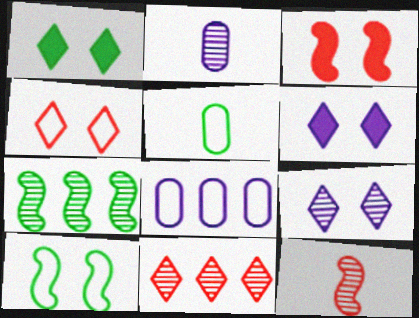[[1, 4, 9], 
[1, 5, 7], 
[1, 8, 12]]